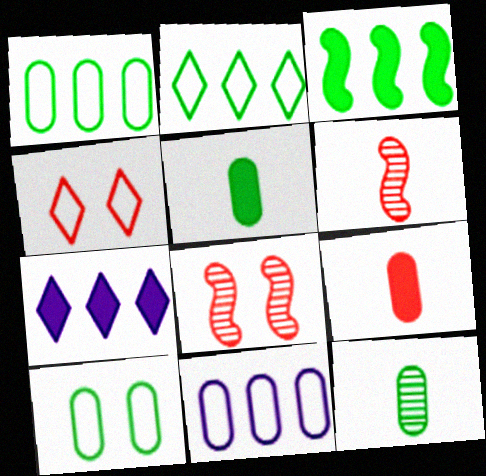[[6, 7, 10]]